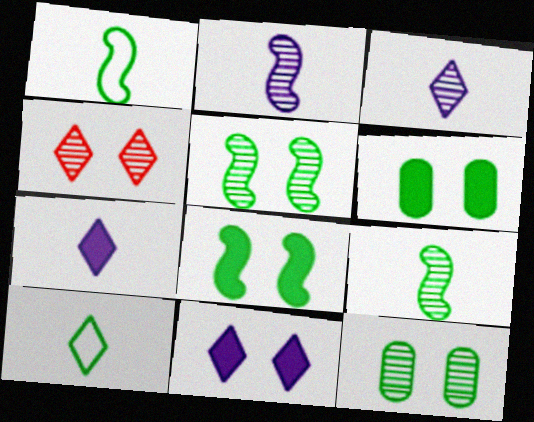[]